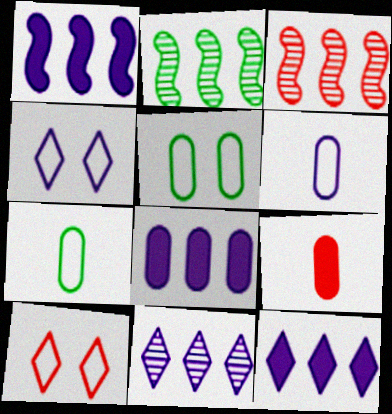[[1, 8, 12], 
[2, 4, 9], 
[3, 9, 10]]